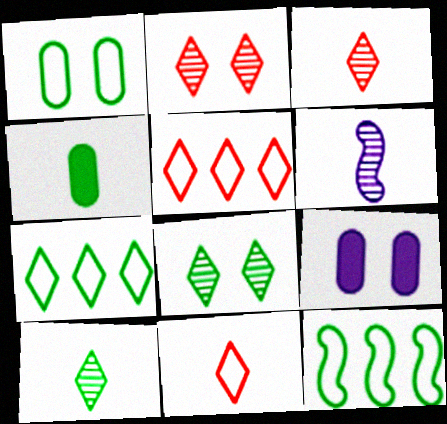[[3, 9, 12], 
[4, 6, 11], 
[4, 8, 12]]